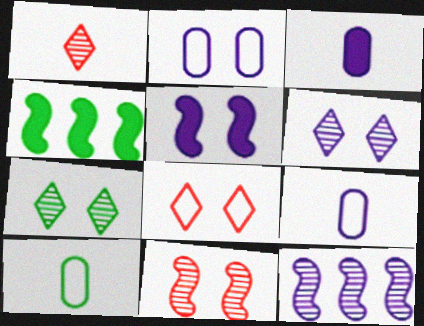[[1, 2, 4], 
[2, 5, 6], 
[4, 7, 10]]